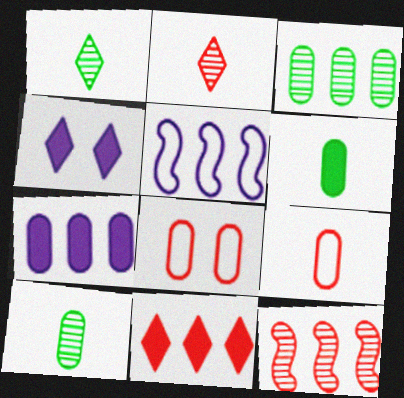[[3, 5, 11], 
[7, 8, 10]]